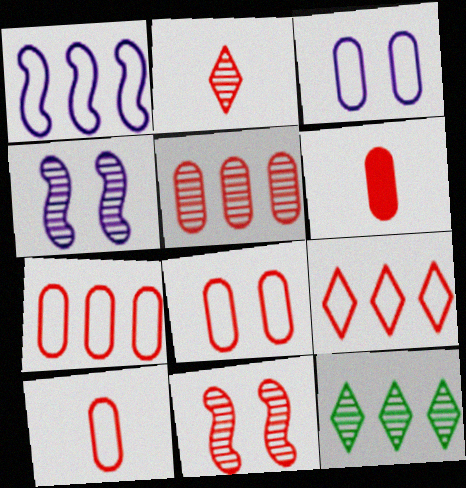[[2, 5, 11], 
[5, 6, 8], 
[6, 9, 11], 
[7, 8, 10]]